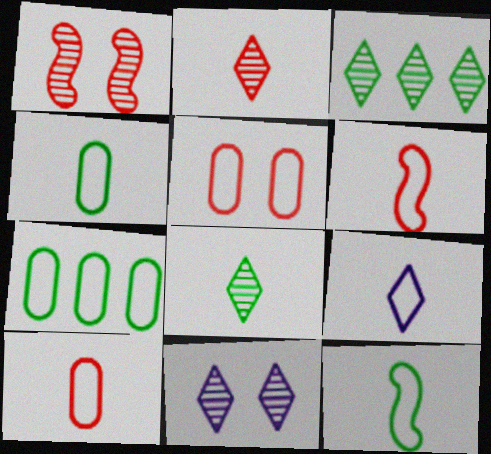[[2, 3, 11], 
[4, 6, 9], 
[9, 10, 12]]